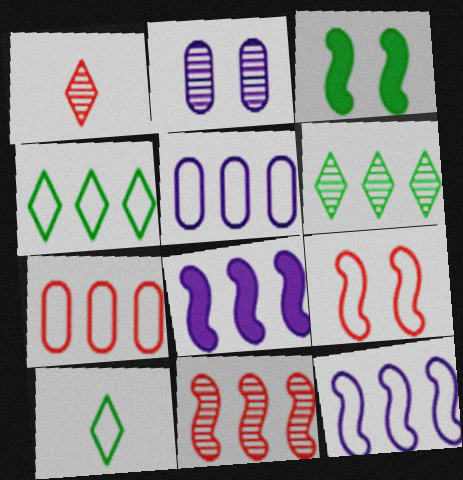[[1, 3, 5], 
[4, 7, 12], 
[5, 9, 10], 
[6, 7, 8]]